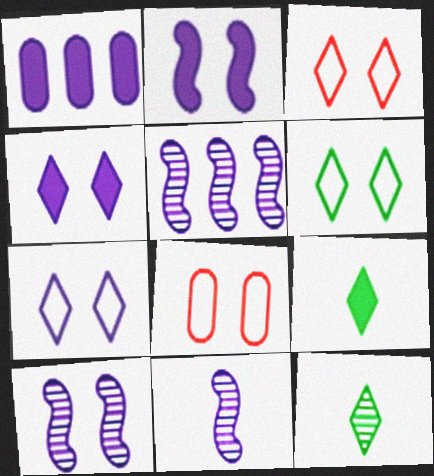[[1, 7, 11], 
[3, 6, 7], 
[5, 8, 9], 
[5, 10, 11]]